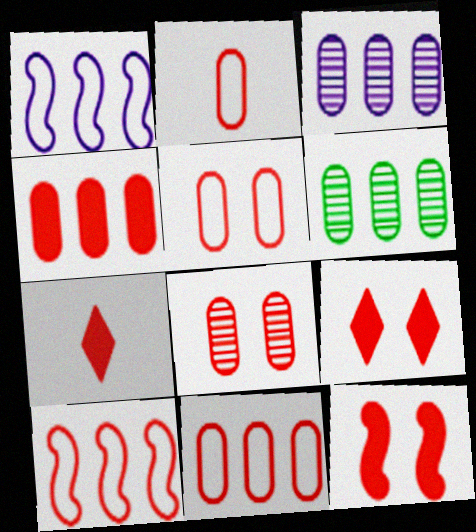[[2, 4, 8], 
[2, 5, 11], 
[4, 7, 12], 
[7, 8, 10]]